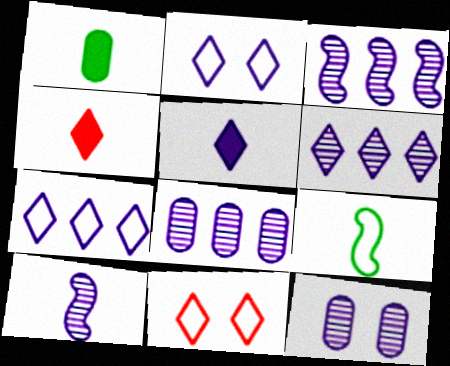[[1, 3, 11], 
[2, 5, 6], 
[3, 6, 8], 
[6, 10, 12]]